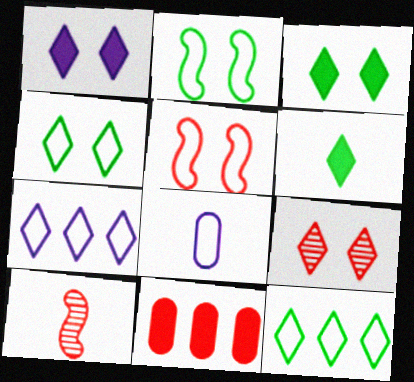[[1, 4, 9], 
[5, 8, 12], 
[6, 7, 9], 
[6, 8, 10]]